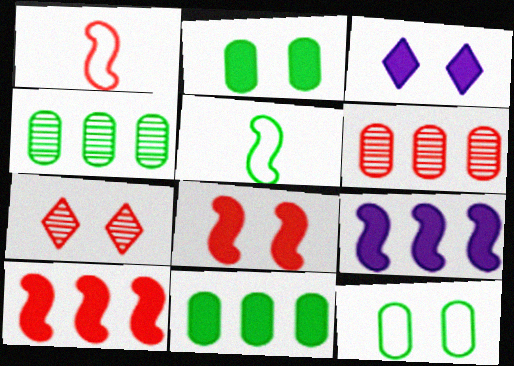[[1, 3, 4], 
[2, 3, 8], 
[3, 5, 6]]